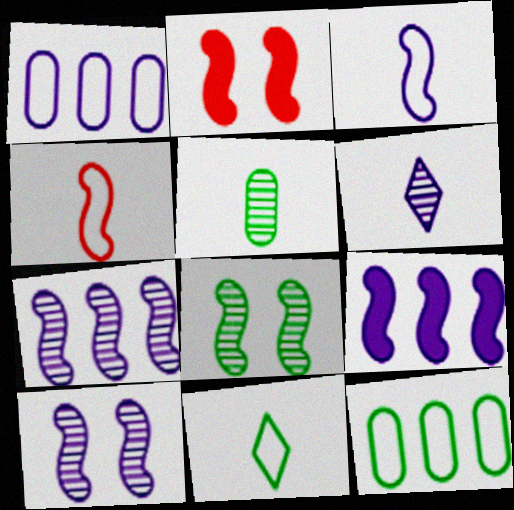[[2, 6, 12], 
[3, 9, 10], 
[4, 8, 9]]